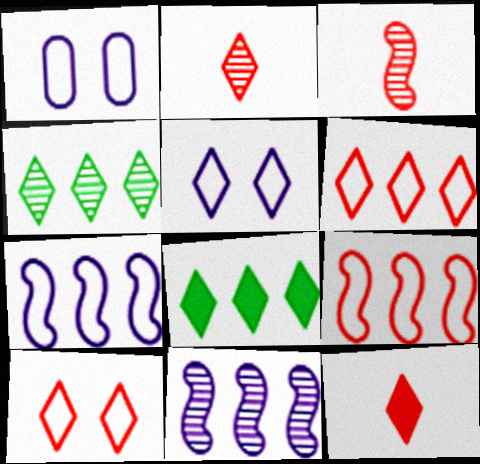[[1, 3, 8], 
[2, 5, 8], 
[4, 5, 12]]